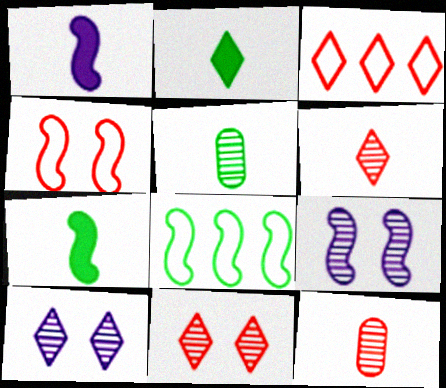[[2, 3, 10]]